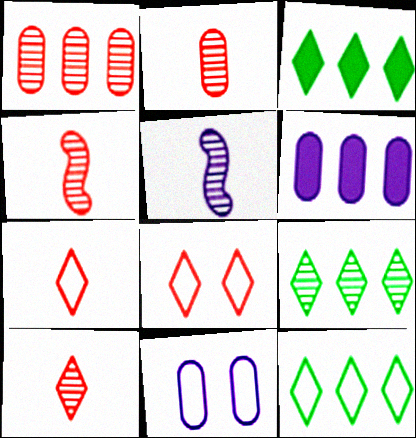[[2, 4, 10], 
[3, 4, 11], 
[3, 9, 12]]